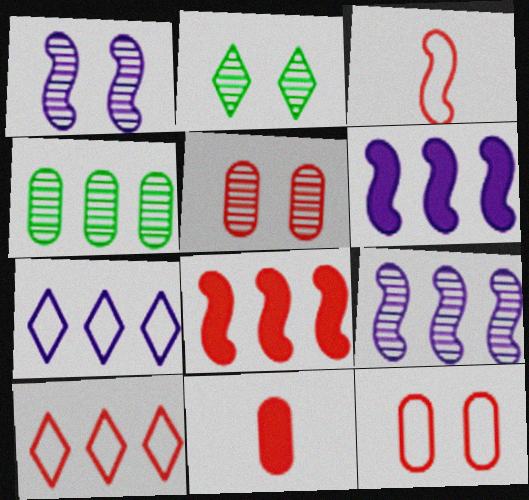[[1, 2, 5], 
[3, 10, 12], 
[4, 6, 10], 
[4, 7, 8]]